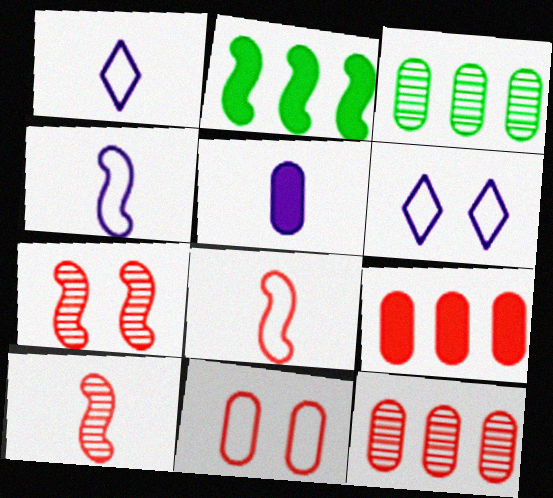[[2, 4, 7], 
[3, 5, 11]]